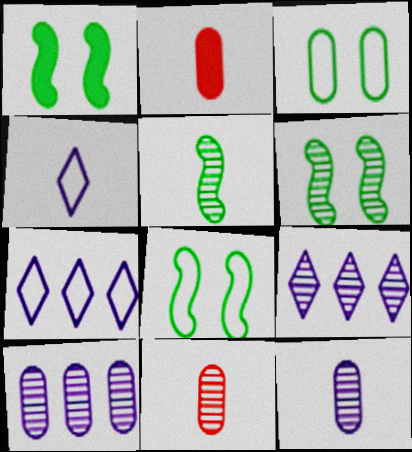[[1, 6, 8], 
[1, 7, 11], 
[2, 3, 10], 
[2, 4, 5], 
[2, 6, 7], 
[2, 8, 9], 
[6, 9, 11]]